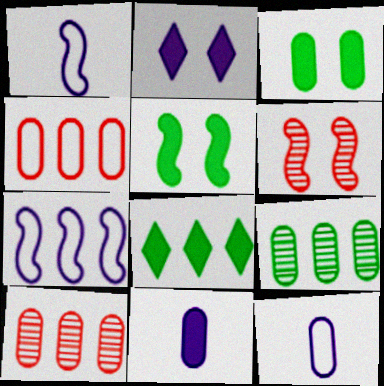[[3, 10, 12], 
[6, 8, 12], 
[7, 8, 10]]